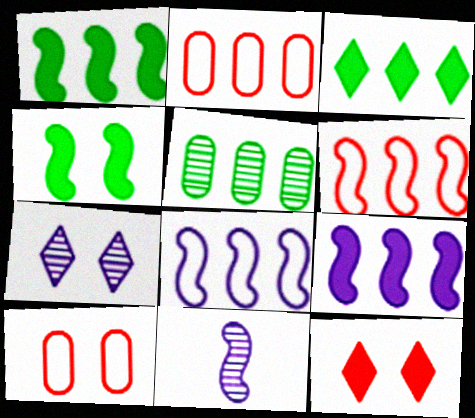[[3, 10, 11], 
[4, 6, 11], 
[4, 7, 10]]